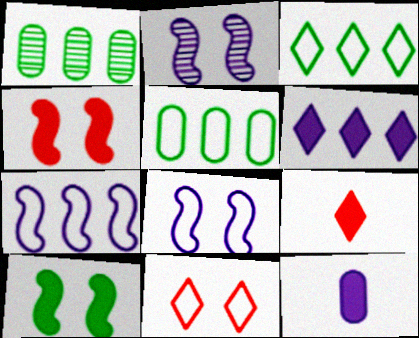[[1, 8, 9], 
[2, 5, 9]]